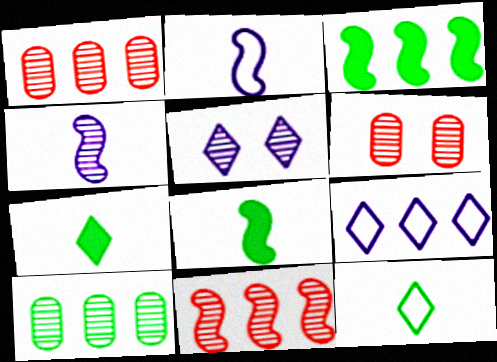[[1, 3, 9], 
[6, 8, 9]]